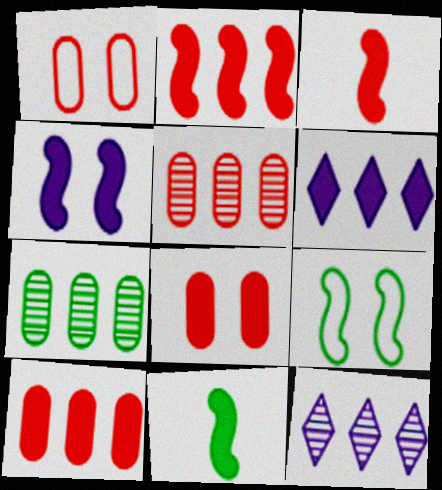[[1, 11, 12], 
[2, 4, 11], 
[6, 8, 11]]